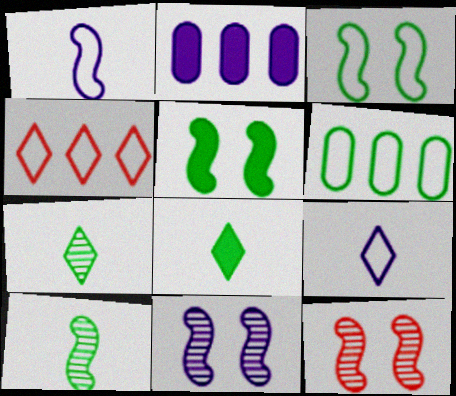[[2, 9, 11], 
[5, 6, 7]]